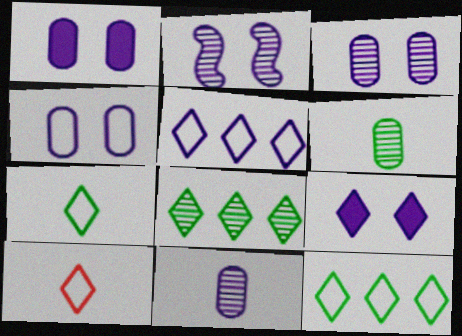[[1, 3, 4], 
[2, 4, 9], 
[8, 9, 10]]